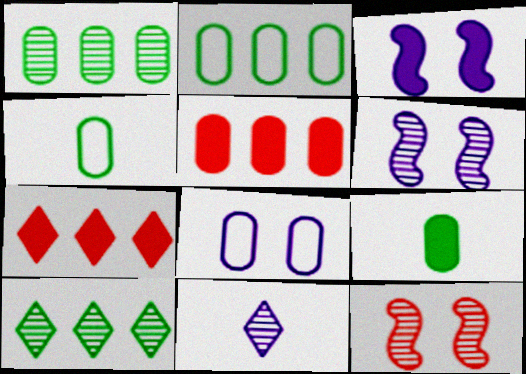[[1, 11, 12], 
[3, 7, 9], 
[4, 6, 7]]